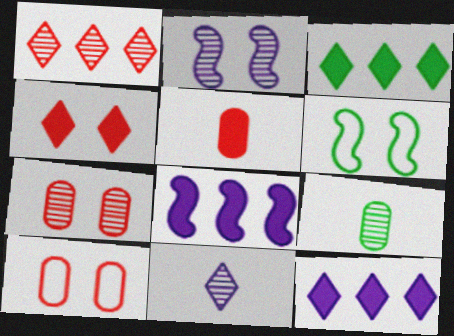[[1, 2, 9], 
[3, 6, 9]]